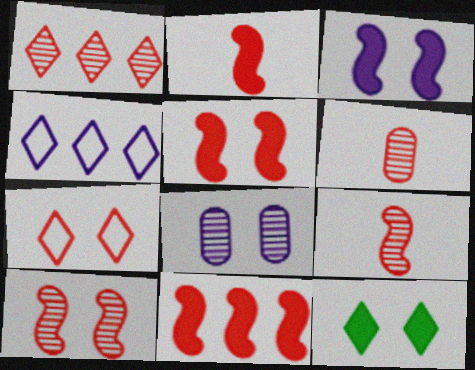[[1, 6, 10], 
[2, 5, 11], 
[6, 7, 11]]